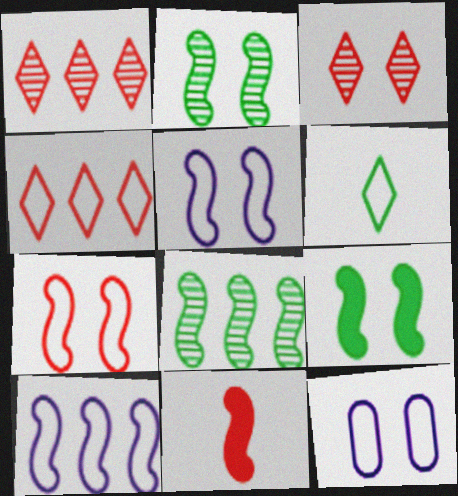[[2, 10, 11], 
[3, 9, 12], 
[5, 8, 11]]